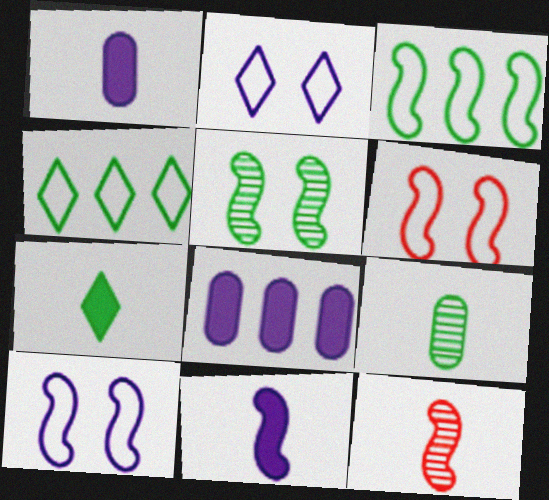[]